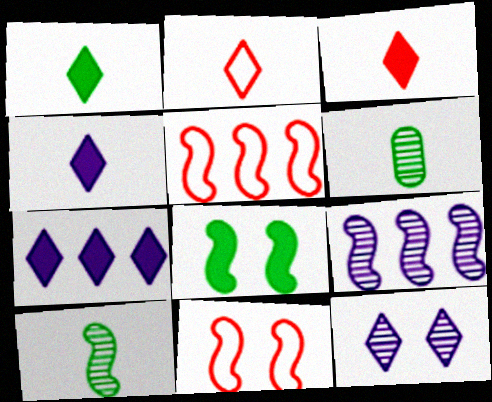[[1, 3, 4], 
[6, 7, 11]]